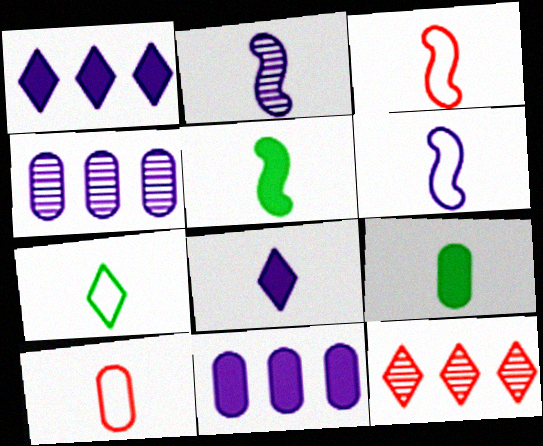[[2, 3, 5], 
[6, 7, 10]]